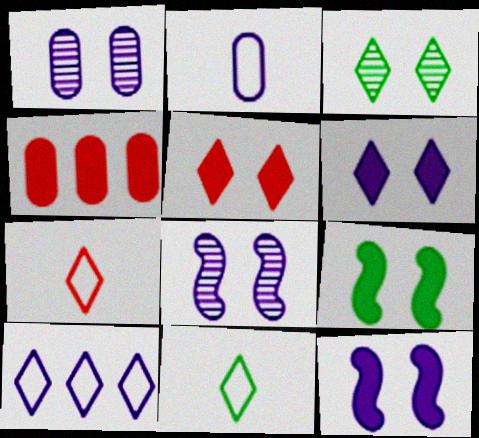[[4, 8, 11]]